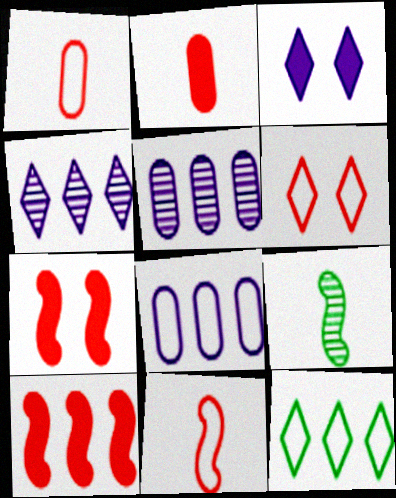[[5, 10, 12]]